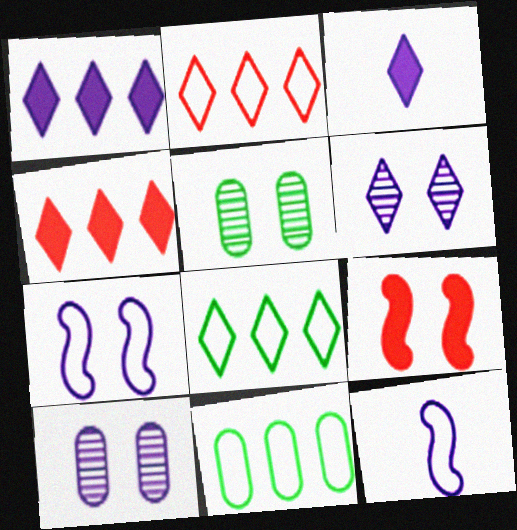[[1, 10, 12], 
[4, 5, 12]]